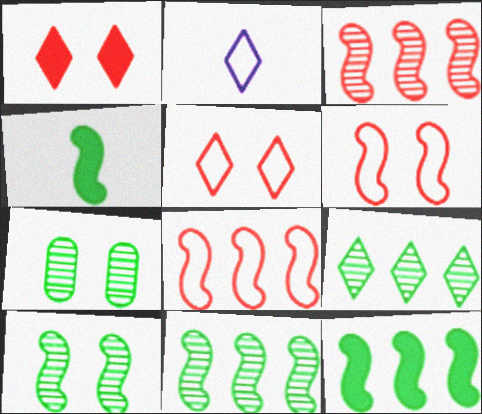[[1, 2, 9]]